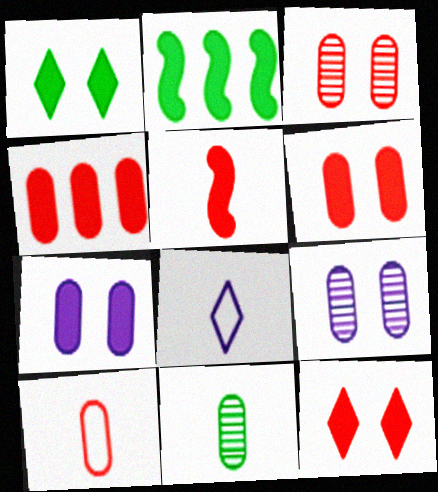[[2, 3, 8], 
[3, 4, 10], 
[4, 5, 12], 
[5, 8, 11]]